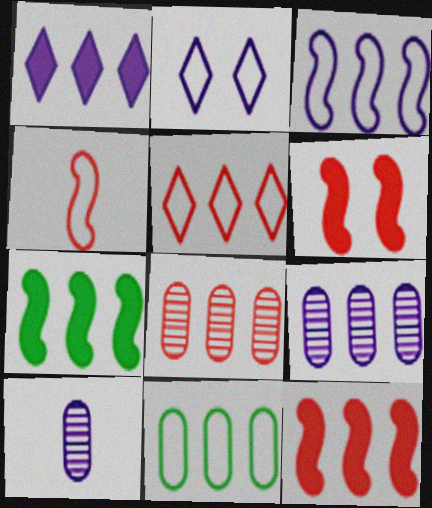[[1, 3, 9], 
[2, 4, 11], 
[3, 5, 11], 
[5, 7, 9], 
[5, 8, 12]]